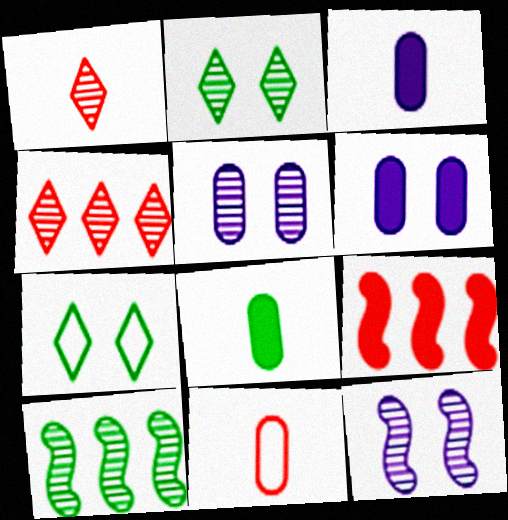[[1, 5, 10], 
[7, 8, 10]]